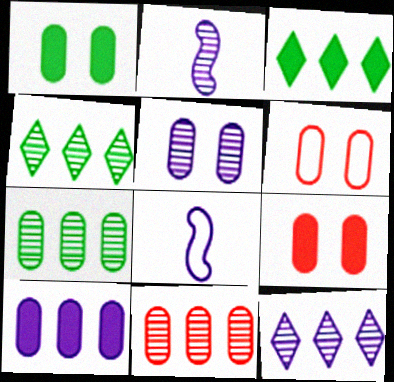[[1, 5, 6], 
[2, 3, 6], 
[2, 5, 12], 
[4, 8, 9]]